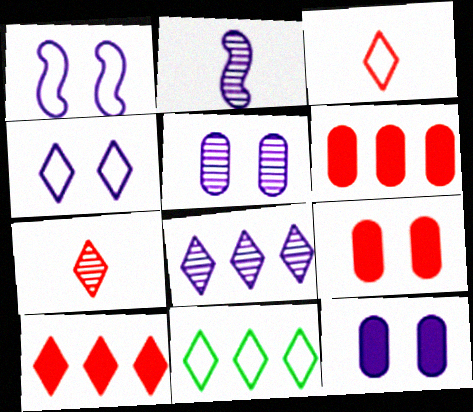[[2, 5, 8], 
[2, 9, 11], 
[3, 4, 11], 
[8, 10, 11]]